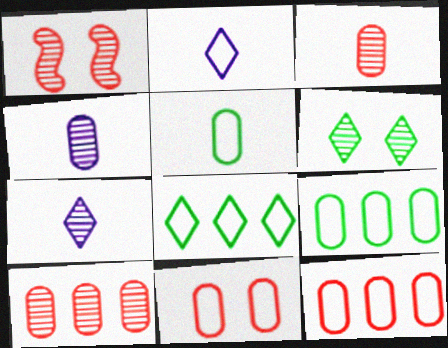[]